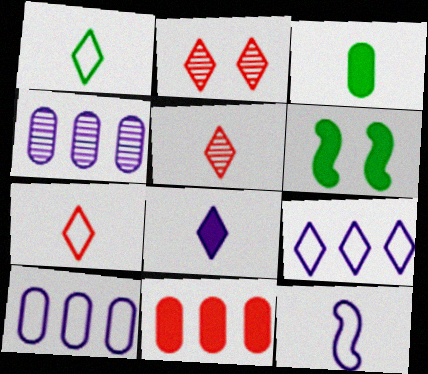[[1, 5, 8], 
[3, 5, 12], 
[4, 6, 7], 
[5, 6, 10], 
[6, 8, 11]]